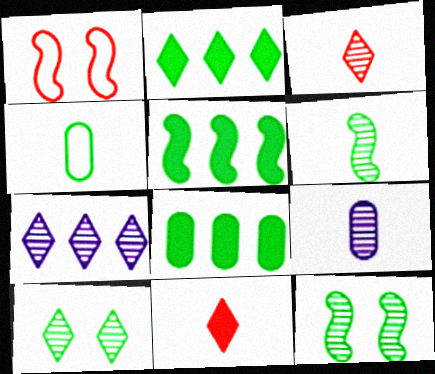[[1, 2, 9], 
[2, 4, 12], 
[2, 5, 8], 
[3, 6, 9], 
[3, 7, 10], 
[4, 5, 10]]